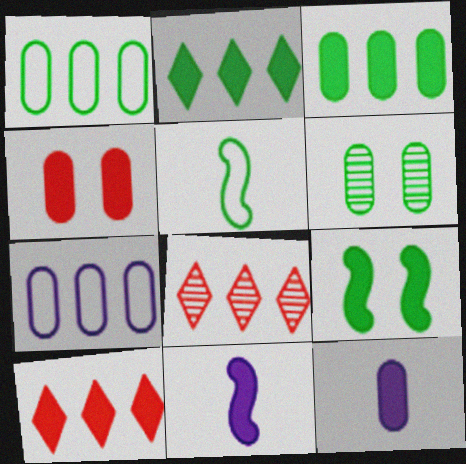[[2, 4, 11], 
[2, 5, 6], 
[3, 4, 12], 
[9, 10, 12]]